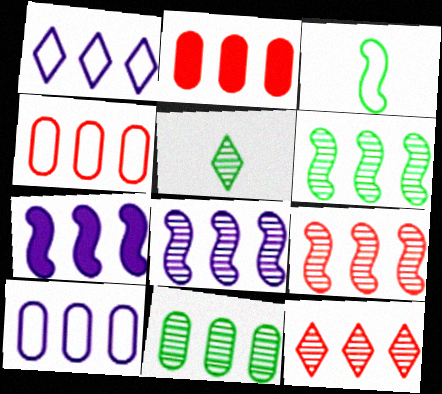[[1, 2, 6], 
[2, 10, 11], 
[6, 8, 9], 
[8, 11, 12]]